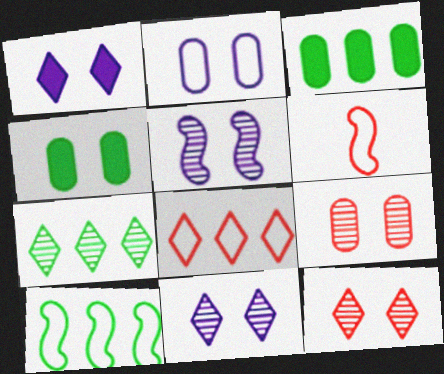[[1, 2, 5], 
[2, 4, 9], 
[3, 6, 11], 
[3, 7, 10]]